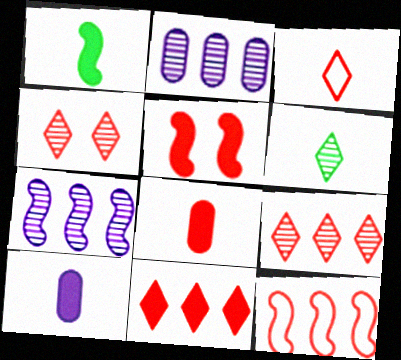[[3, 4, 11], 
[4, 8, 12], 
[5, 8, 11]]